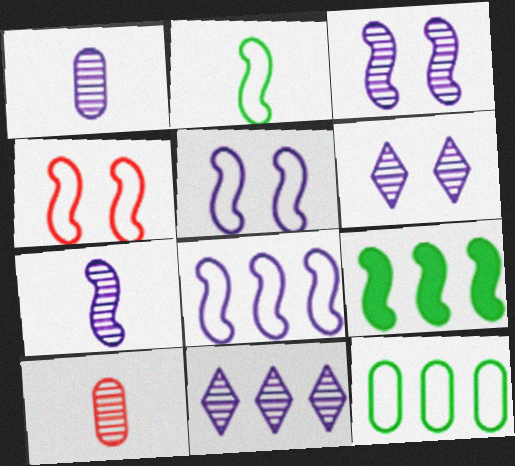[[1, 3, 11], 
[2, 4, 8], 
[4, 7, 9]]